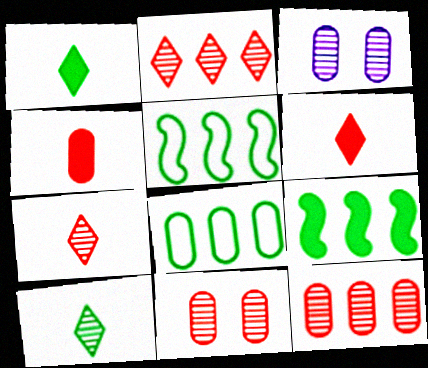[[3, 4, 8], 
[3, 5, 6]]